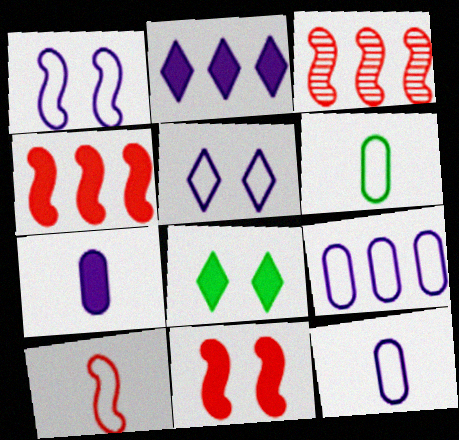[[3, 8, 12], 
[3, 10, 11], 
[4, 7, 8]]